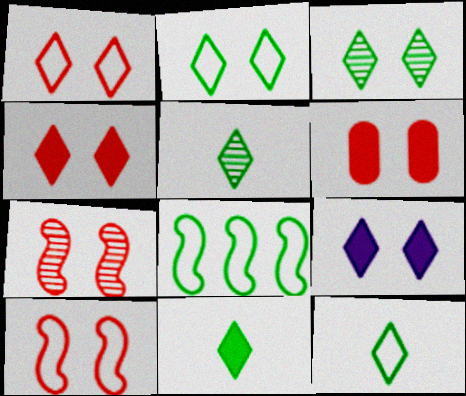[[1, 3, 9], 
[1, 6, 7], 
[5, 11, 12]]